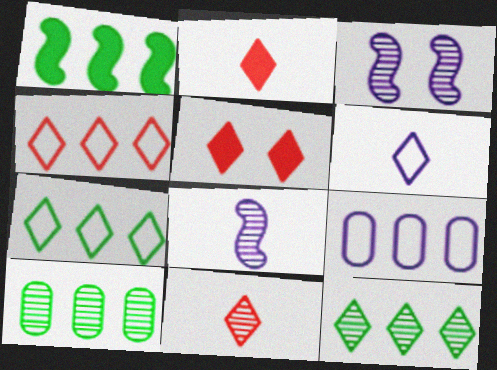[[1, 7, 10], 
[3, 10, 11], 
[4, 5, 11], 
[5, 6, 12]]